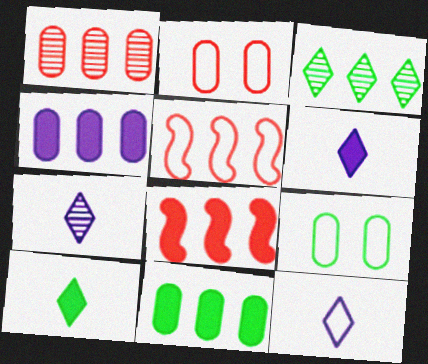[[3, 4, 5], 
[5, 9, 12], 
[6, 7, 12], 
[7, 8, 9]]